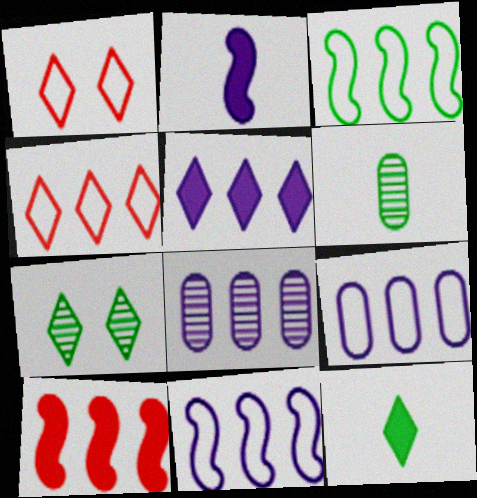[[3, 4, 9], 
[5, 8, 11]]